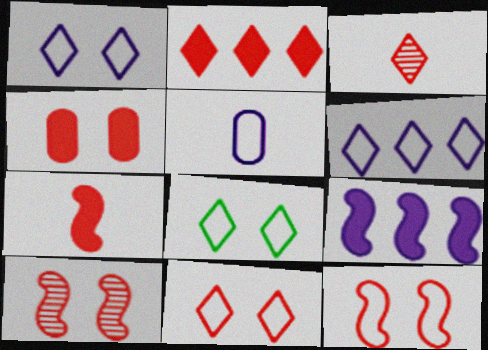[[1, 8, 11], 
[2, 3, 11], 
[2, 4, 7], 
[4, 10, 11]]